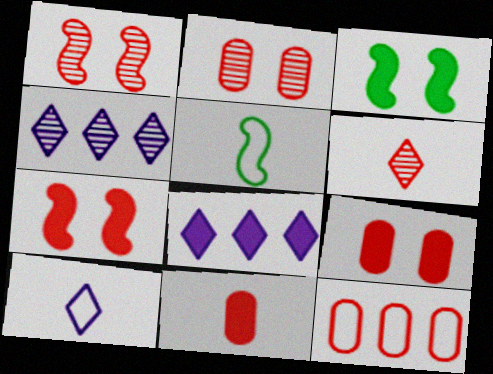[[2, 5, 8], 
[2, 11, 12], 
[3, 8, 11], 
[4, 5, 9], 
[6, 7, 12]]